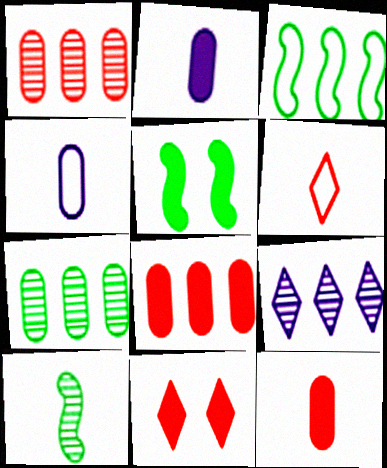[[2, 6, 10], 
[3, 5, 10], 
[3, 8, 9]]